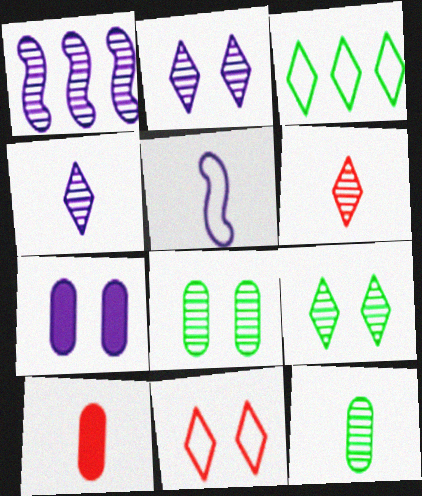[[1, 6, 8]]